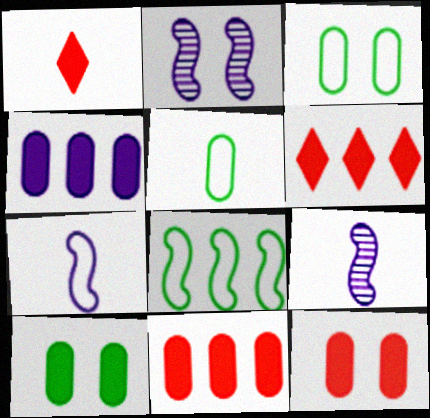[[1, 5, 9], 
[2, 5, 6], 
[3, 6, 9]]